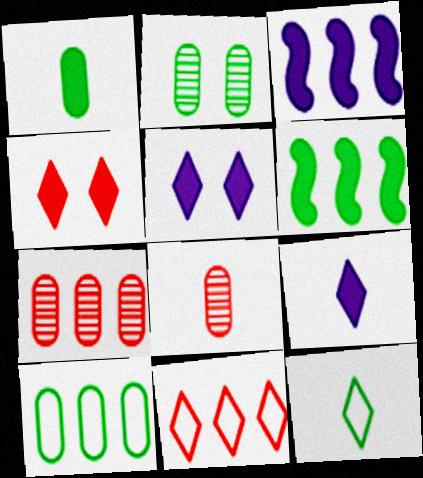[[1, 2, 10], 
[1, 3, 4], 
[2, 6, 12]]